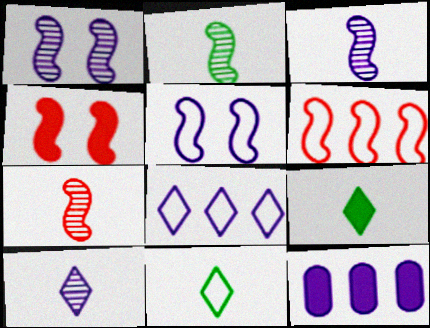[[2, 3, 7], 
[4, 6, 7], 
[4, 9, 12], 
[5, 10, 12]]